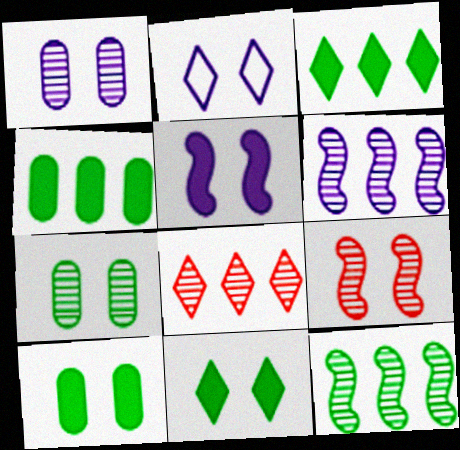[[1, 2, 5], 
[2, 9, 10]]